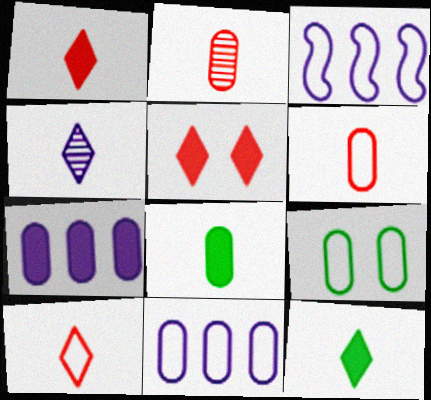[[2, 7, 9], 
[3, 9, 10], 
[4, 10, 12], 
[6, 9, 11]]